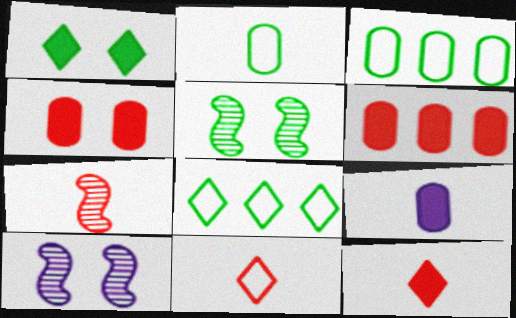[[3, 10, 12]]